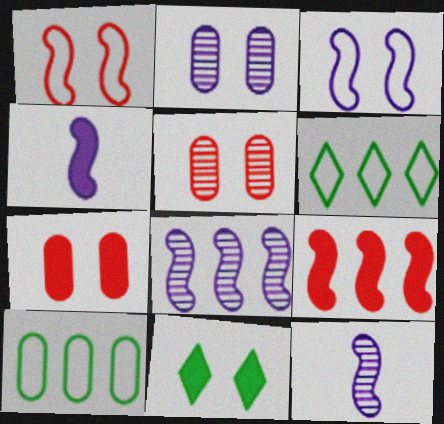[[1, 2, 11], 
[3, 4, 8], 
[3, 5, 11], 
[4, 5, 6], 
[6, 7, 12]]